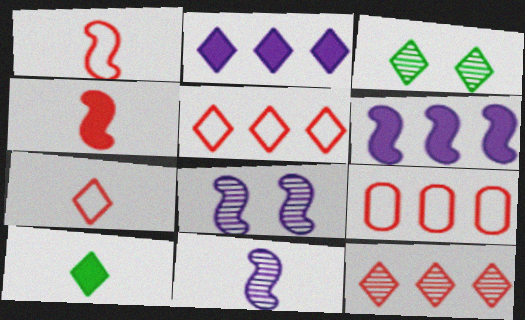[[2, 3, 7], 
[8, 9, 10]]